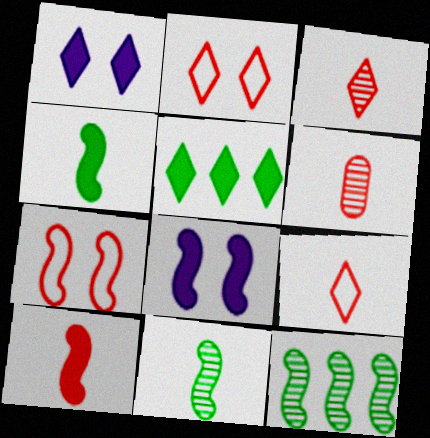[[6, 9, 10]]